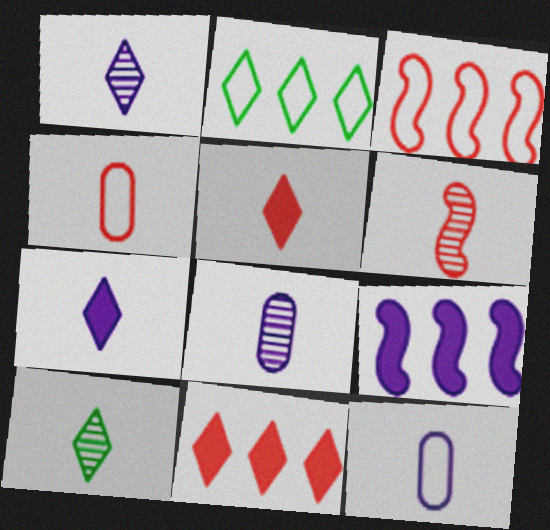[[4, 5, 6], 
[6, 8, 10]]